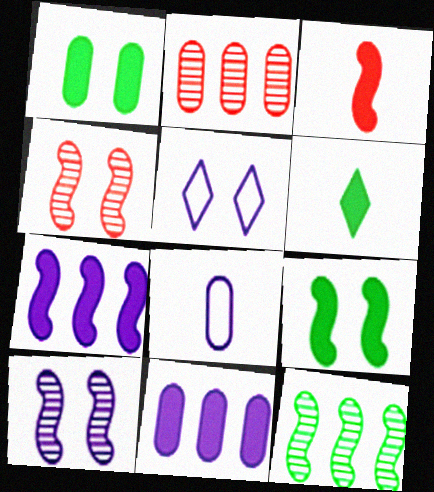[[1, 2, 8], 
[1, 4, 5], 
[3, 7, 9]]